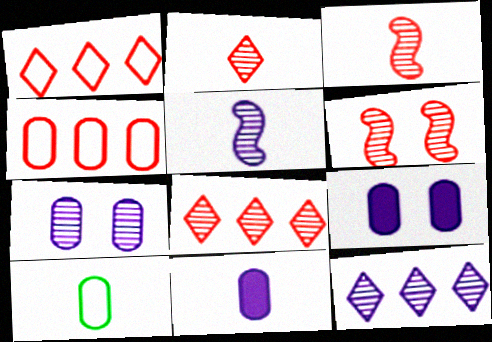[[5, 7, 12]]